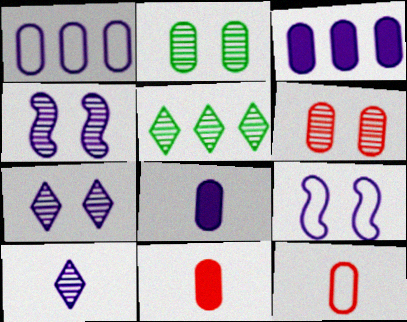[[1, 2, 11], 
[2, 3, 12], 
[3, 9, 10], 
[5, 9, 11]]